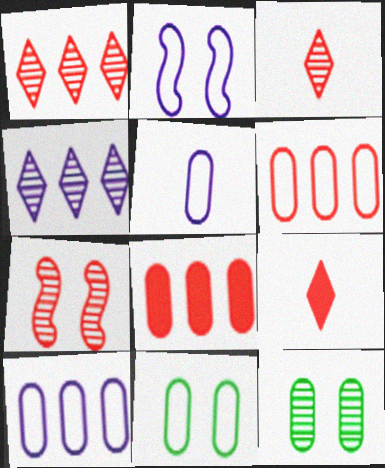[[5, 6, 11], 
[5, 8, 12], 
[6, 7, 9]]